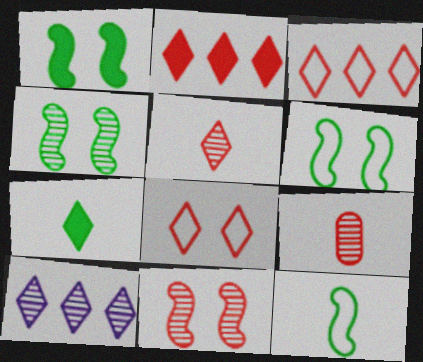[[1, 4, 6], 
[2, 5, 8], 
[4, 9, 10], 
[7, 8, 10]]